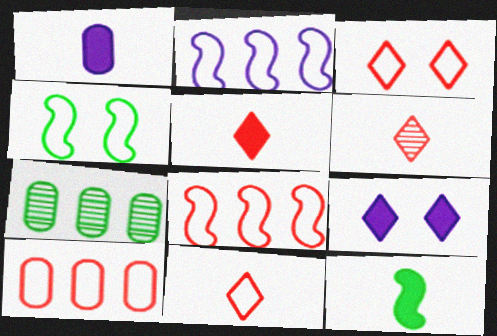[[1, 5, 12], 
[5, 6, 11]]